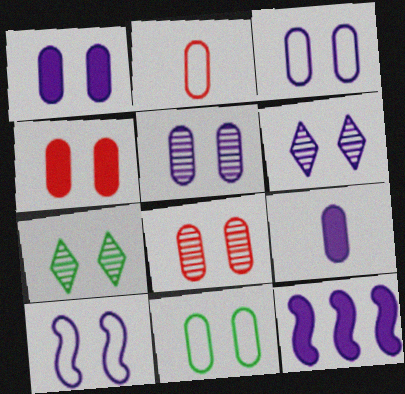[[1, 3, 5], 
[1, 6, 10], 
[1, 8, 11], 
[2, 7, 12], 
[4, 5, 11], 
[4, 7, 10]]